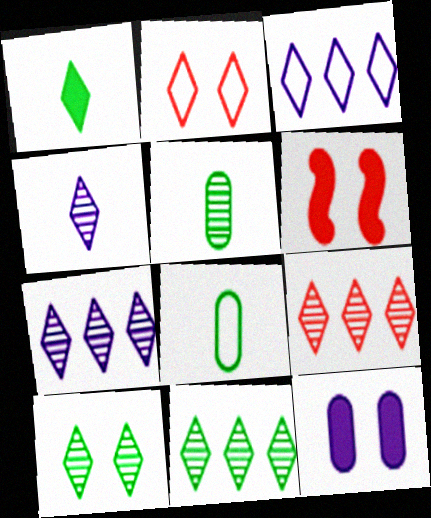[[1, 2, 7], 
[3, 5, 6], 
[4, 9, 10], 
[6, 7, 8], 
[7, 9, 11]]